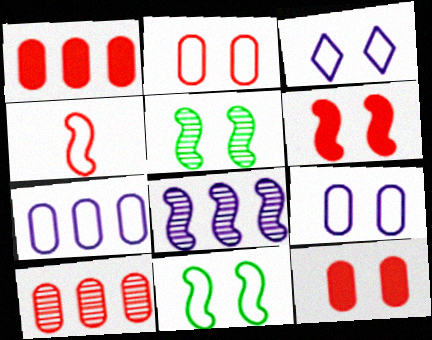[[2, 3, 11], 
[3, 5, 12]]